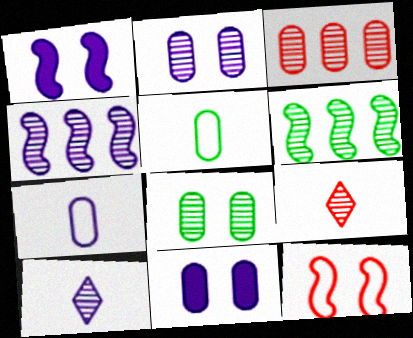[[2, 4, 10], 
[2, 6, 9], 
[3, 5, 11], 
[4, 8, 9]]